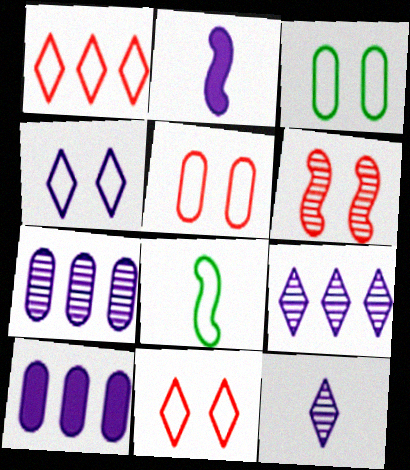[[2, 4, 7]]